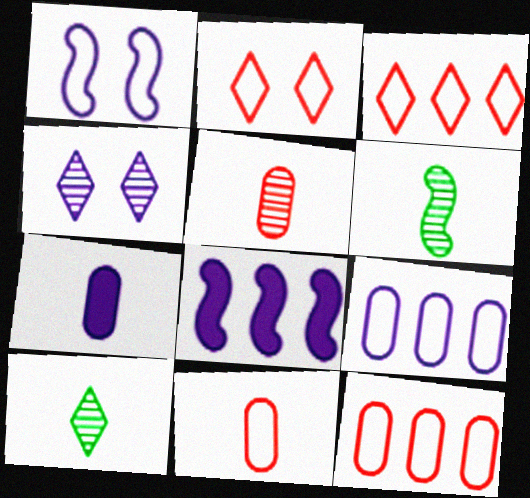[]